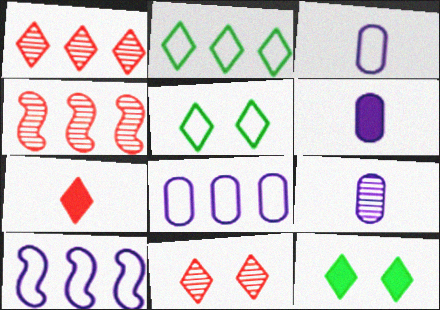[[3, 4, 12], 
[3, 6, 9], 
[4, 5, 6]]